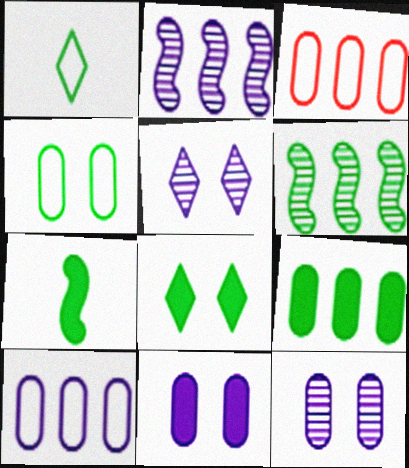[[3, 5, 7], 
[7, 8, 9]]